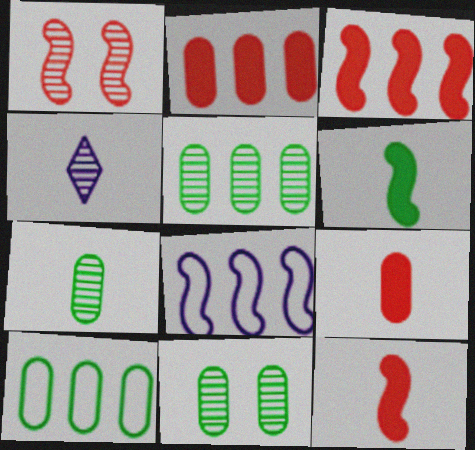[[1, 4, 5], 
[1, 6, 8], 
[5, 7, 11]]